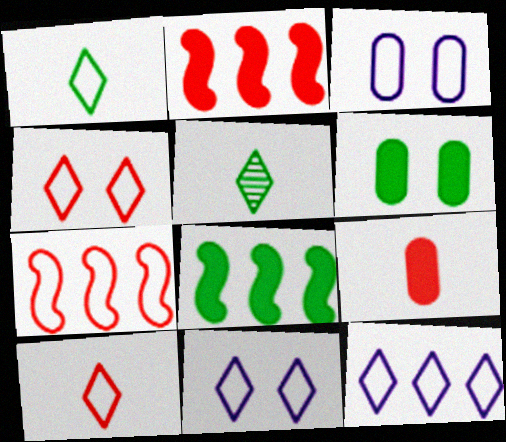[[1, 3, 7], 
[1, 4, 12], 
[2, 3, 5]]